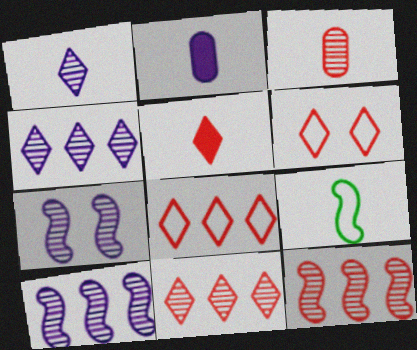[[5, 6, 11]]